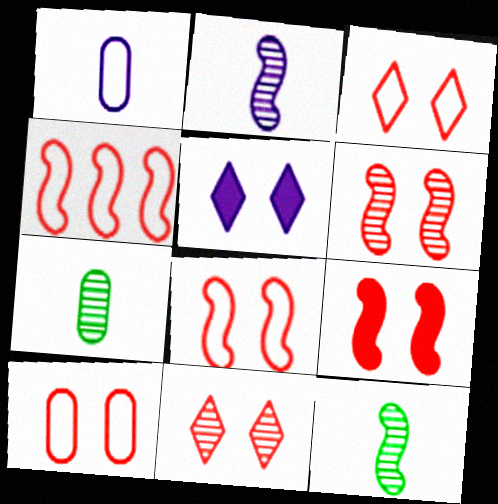[[3, 8, 10], 
[4, 5, 7], 
[6, 8, 9], 
[9, 10, 11]]